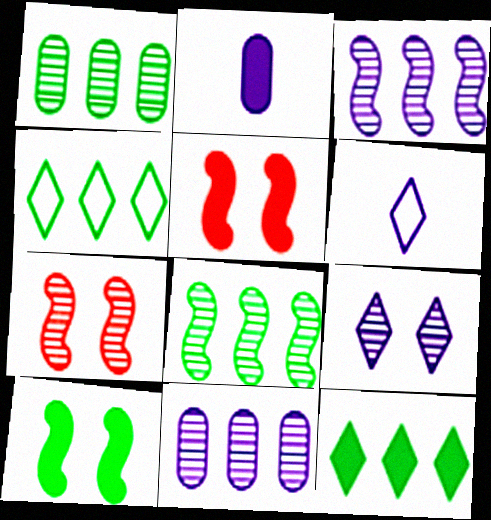[[1, 5, 6], 
[2, 4, 7], 
[2, 5, 12]]